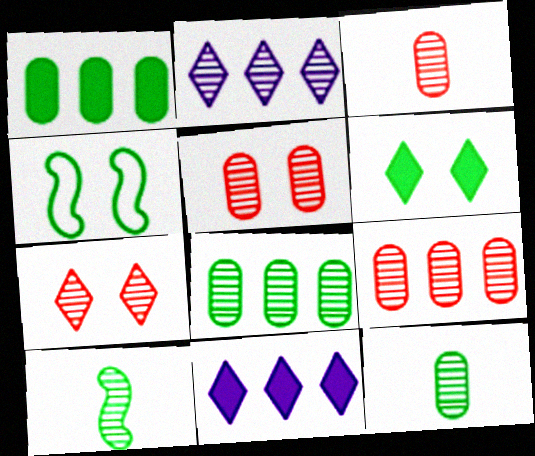[[2, 5, 10], 
[3, 4, 11], 
[3, 5, 9]]